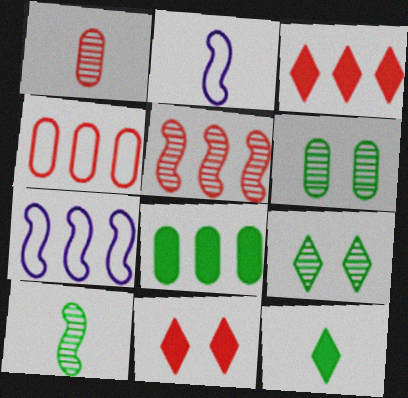[[1, 2, 12], 
[2, 3, 6], 
[3, 4, 5]]